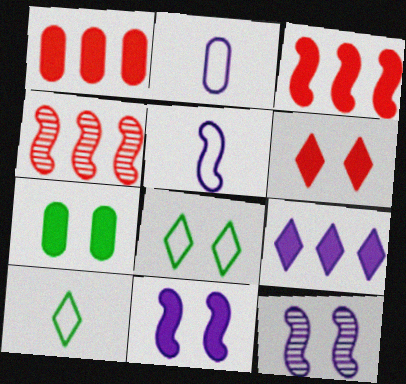[[1, 10, 12], 
[2, 9, 12], 
[6, 7, 11]]